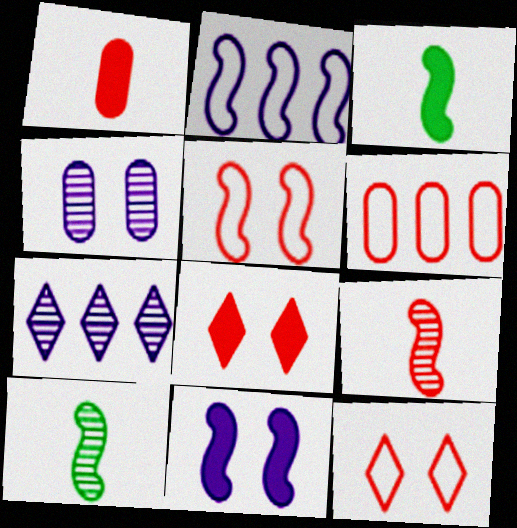[[6, 8, 9]]